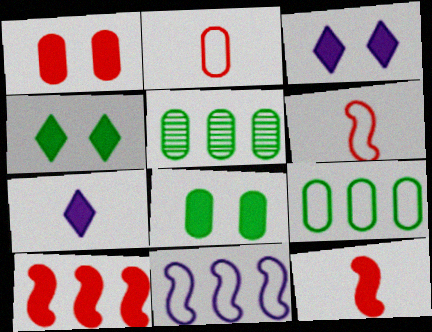[[3, 5, 6], 
[7, 8, 10]]